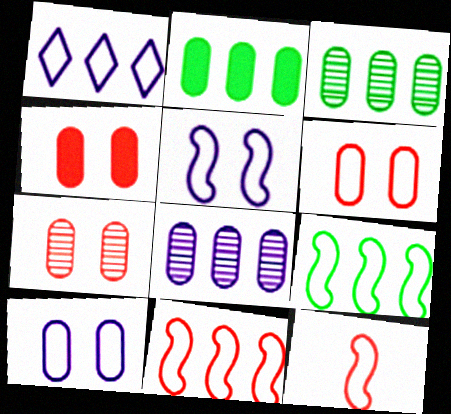[[4, 6, 7], 
[5, 9, 12]]